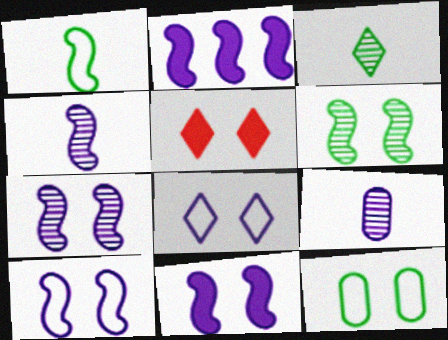[[2, 4, 10], 
[2, 8, 9], 
[5, 7, 12], 
[7, 10, 11]]